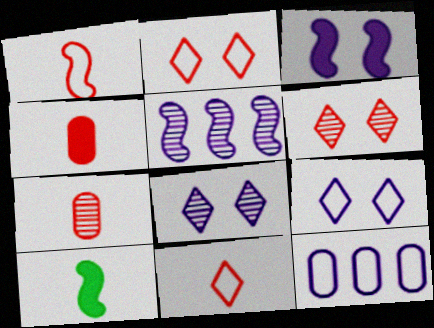[[6, 10, 12]]